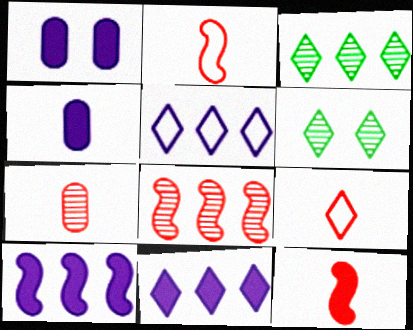[[1, 2, 3], 
[6, 9, 11], 
[7, 9, 12]]